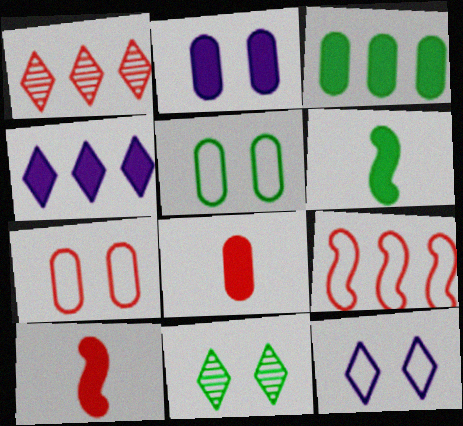[[1, 7, 10], 
[2, 3, 8]]